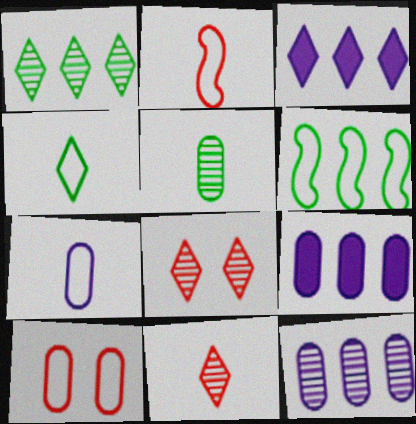[[2, 4, 7], 
[3, 4, 8], 
[5, 9, 10]]